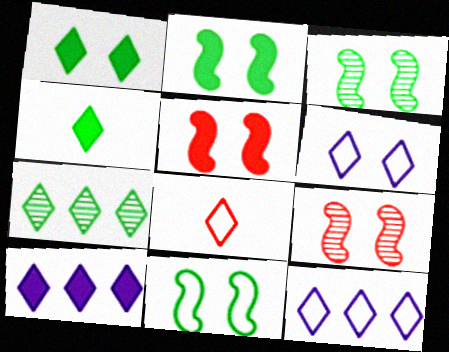[[2, 3, 11]]